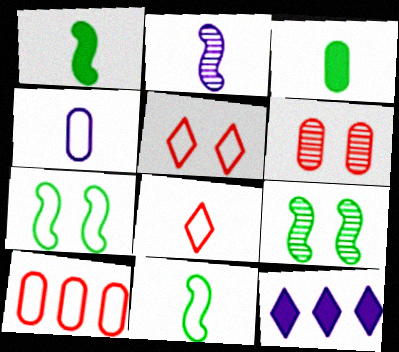[[2, 3, 8], 
[4, 8, 11], 
[6, 11, 12]]